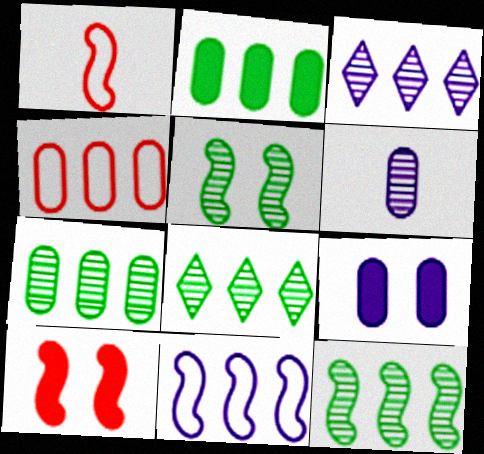[[1, 8, 9], 
[7, 8, 12]]